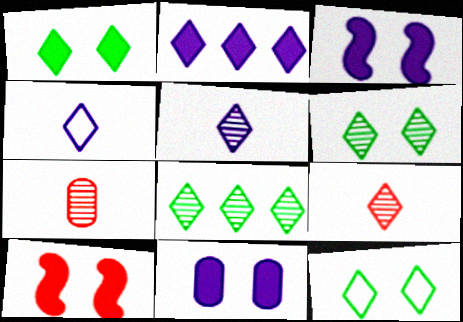[[1, 6, 12], 
[1, 10, 11], 
[2, 9, 12]]